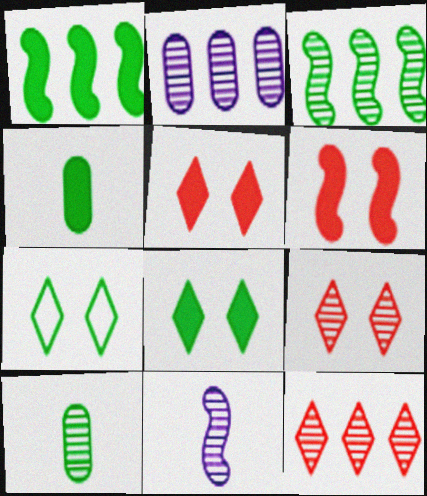[[1, 4, 8], 
[1, 7, 10], 
[2, 3, 12], 
[3, 4, 7]]